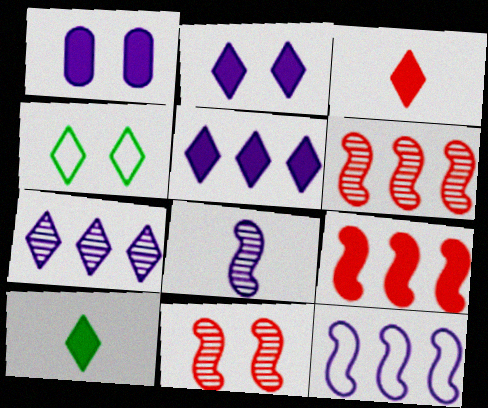[[1, 4, 11], 
[1, 9, 10], 
[3, 4, 7]]